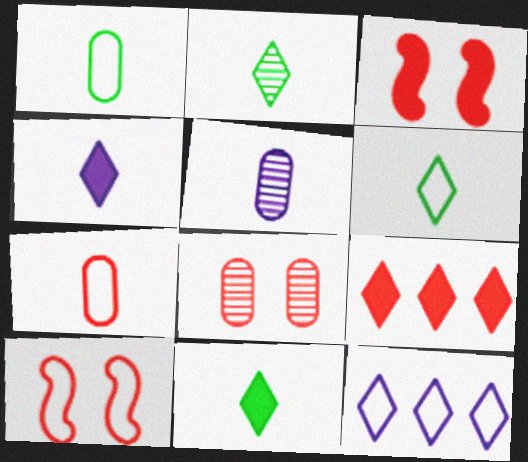[[1, 10, 12], 
[2, 6, 11]]